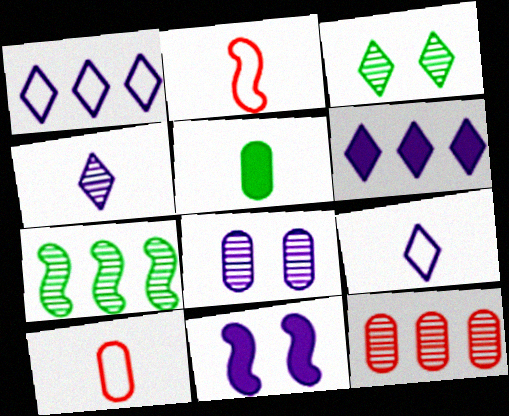[[2, 4, 5], 
[2, 7, 11]]